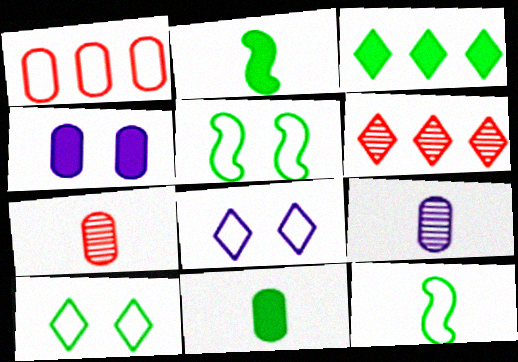[[1, 8, 12], 
[4, 6, 12]]